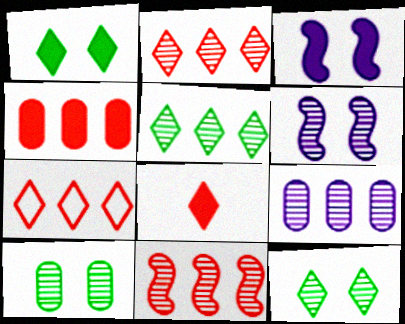[[4, 7, 11], 
[5, 9, 11]]